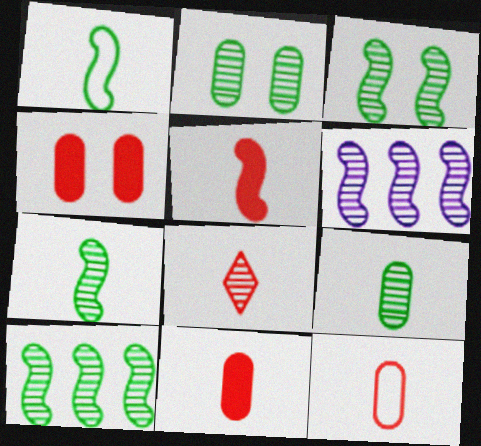[[2, 6, 8], 
[3, 7, 10], 
[5, 8, 12]]